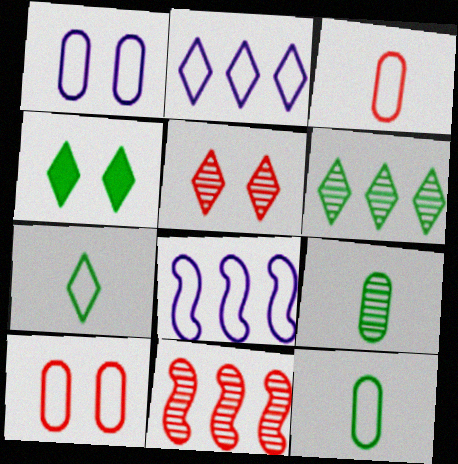[[4, 6, 7], 
[7, 8, 10]]